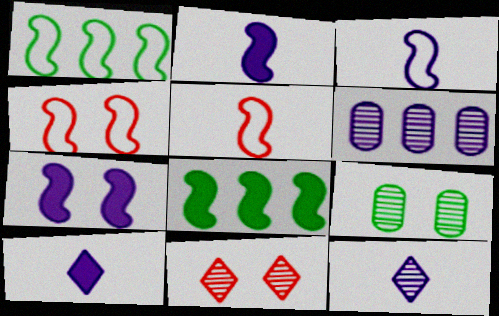[[1, 3, 4]]